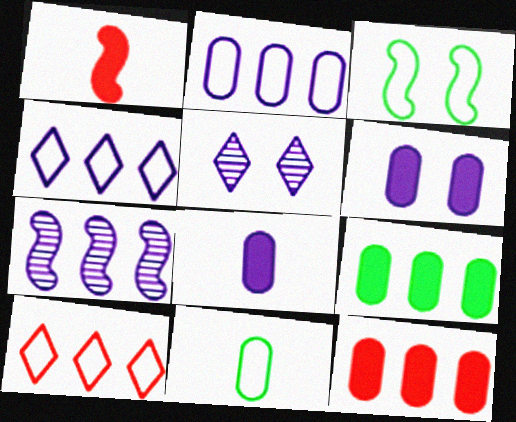[[1, 3, 7], 
[7, 9, 10]]